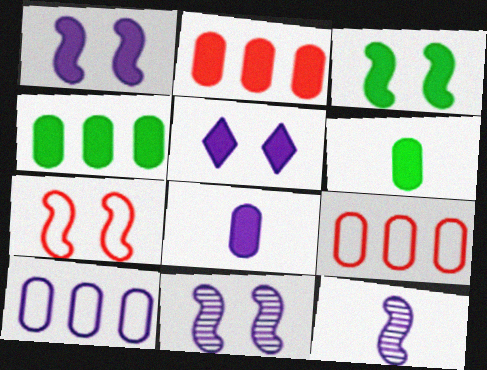[[3, 7, 11], 
[5, 10, 12]]